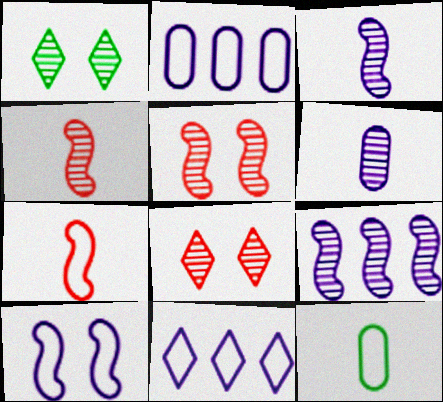[]